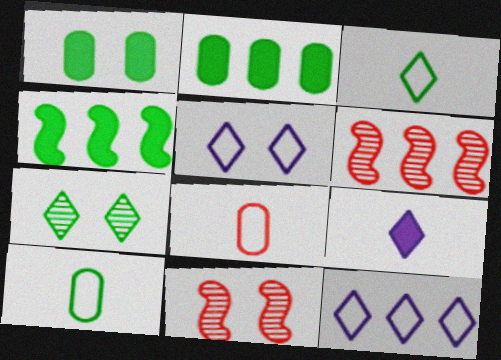[[1, 5, 11], 
[2, 6, 12], 
[4, 7, 10]]